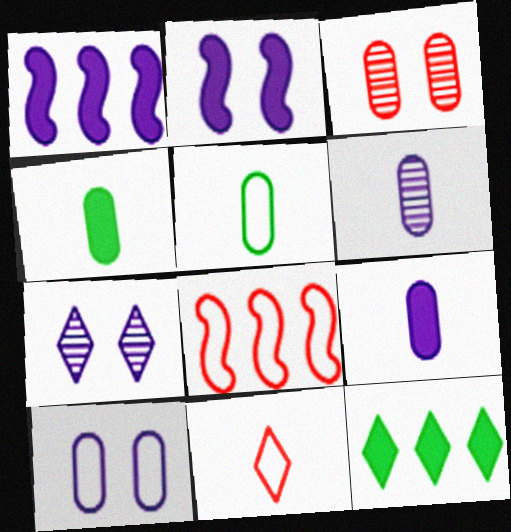[[2, 7, 10], 
[4, 7, 8], 
[7, 11, 12]]